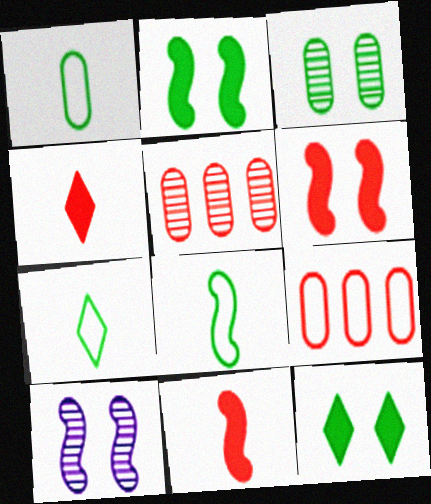[[1, 7, 8]]